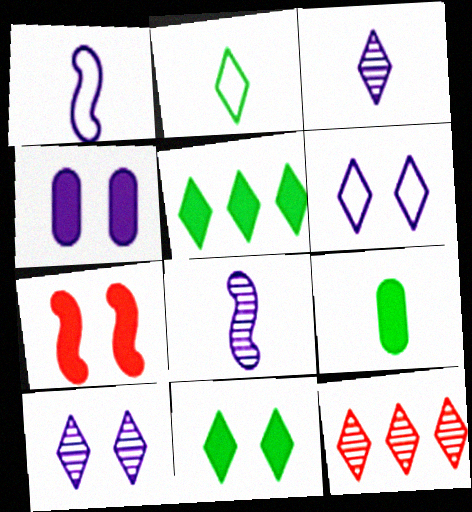[[4, 7, 11]]